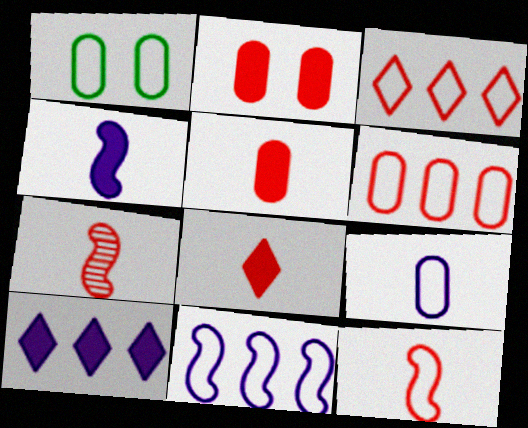[[1, 6, 9], 
[1, 7, 10], 
[2, 3, 7]]